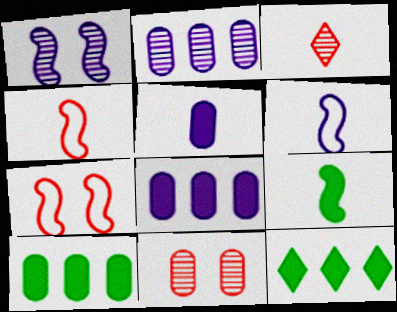[[6, 11, 12]]